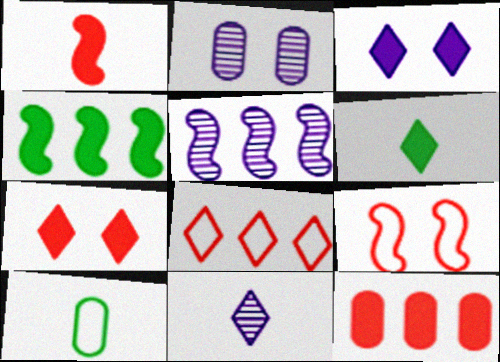[[1, 7, 12], 
[1, 10, 11], 
[2, 5, 11], 
[2, 10, 12], 
[5, 7, 10]]